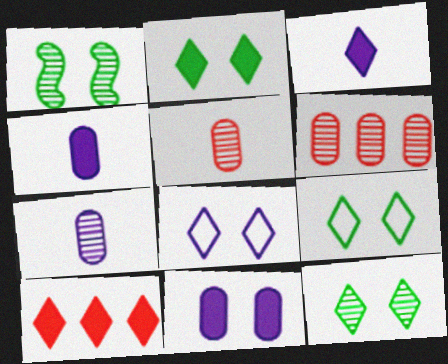[[2, 3, 10], 
[2, 9, 12]]